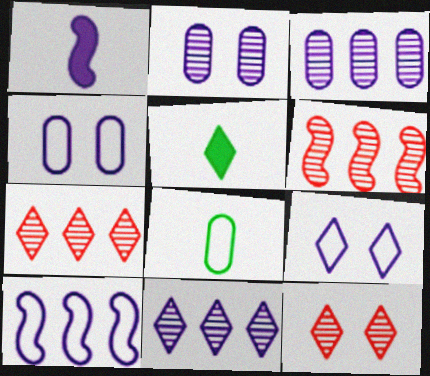[[1, 3, 9], 
[1, 4, 11], 
[4, 5, 6], 
[5, 7, 9]]